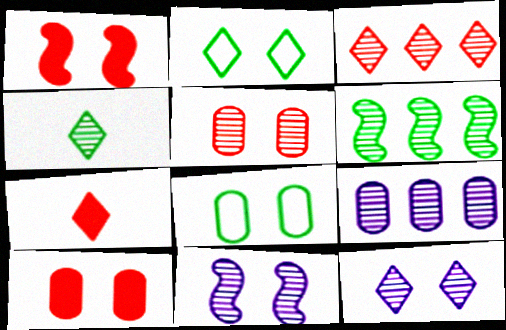[[1, 8, 12], 
[2, 10, 11], 
[3, 4, 12], 
[3, 6, 9]]